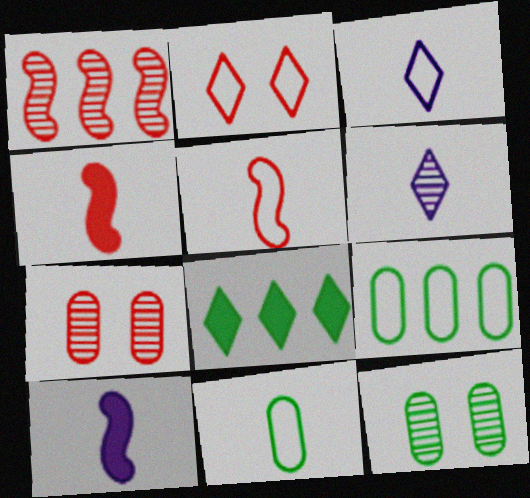[[1, 6, 12], 
[2, 6, 8], 
[3, 5, 11], 
[4, 6, 11]]